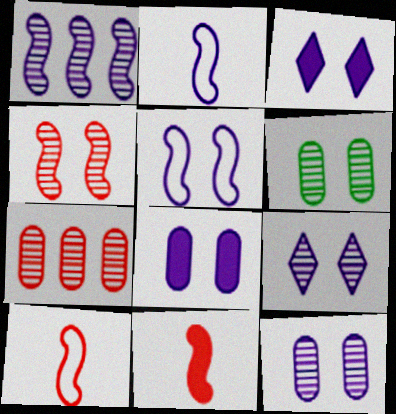[[3, 5, 12], 
[4, 6, 9], 
[5, 8, 9]]